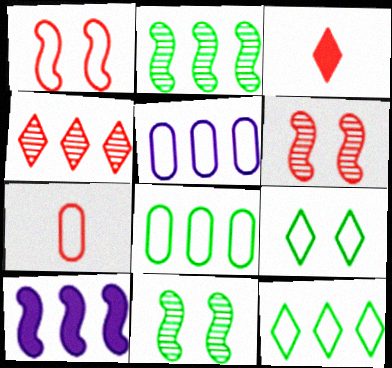[[3, 5, 11], 
[4, 8, 10]]